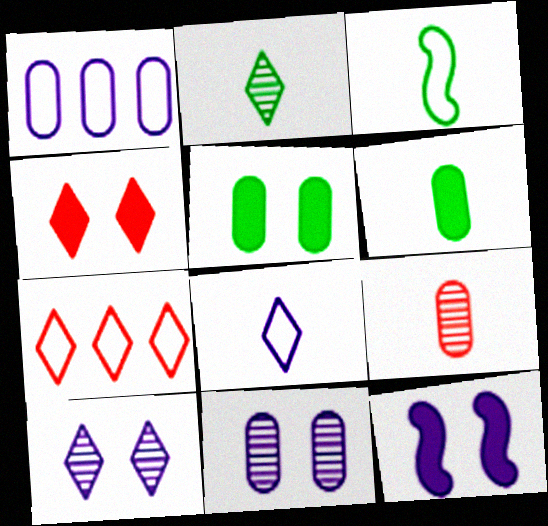[[1, 5, 9], 
[2, 3, 6], 
[4, 5, 12]]